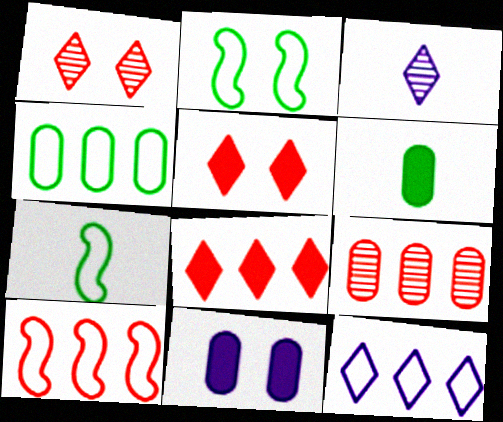[[1, 2, 11], 
[4, 10, 12], 
[8, 9, 10]]